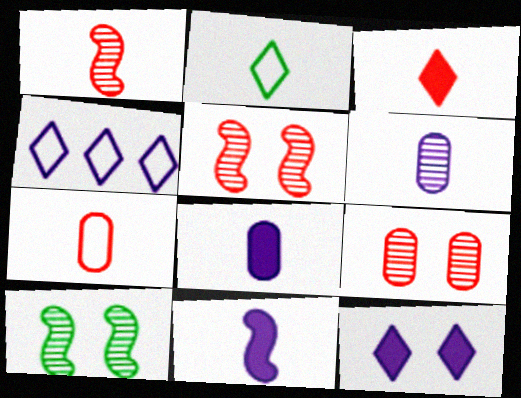[[1, 2, 8], 
[1, 3, 7]]